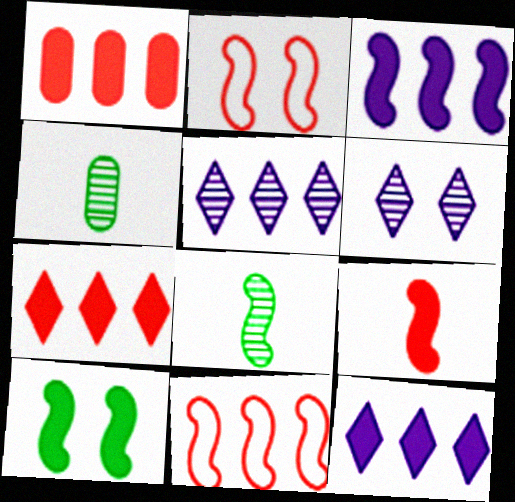[[2, 3, 8], 
[2, 4, 12], 
[3, 9, 10]]